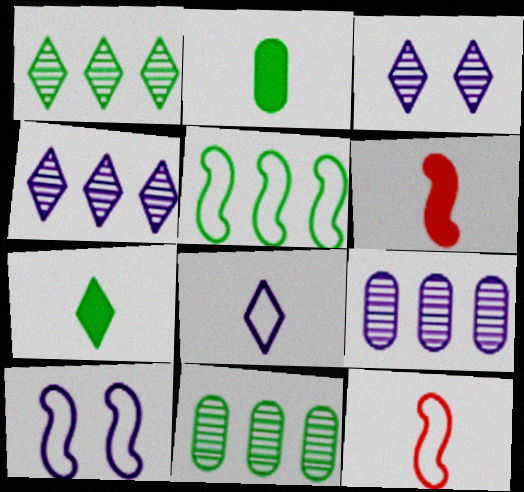[[5, 10, 12]]